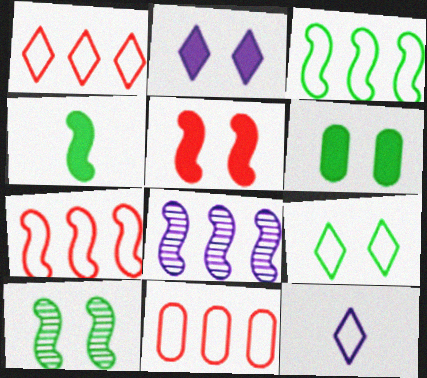[[1, 7, 11], 
[1, 9, 12], 
[2, 5, 6], 
[3, 4, 10], 
[6, 9, 10]]